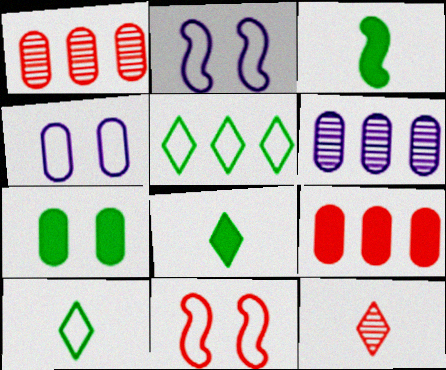[[1, 2, 8], 
[6, 8, 11], 
[9, 11, 12]]